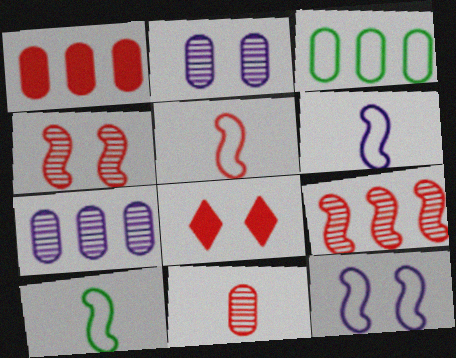[[1, 3, 7], 
[5, 6, 10], 
[7, 8, 10]]